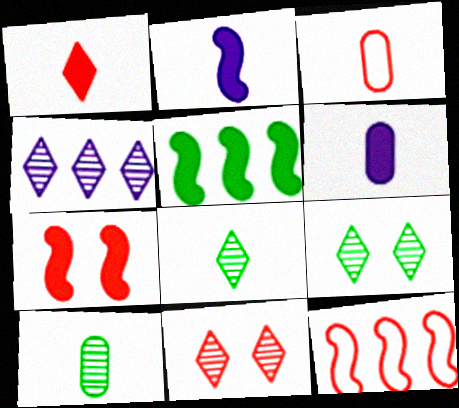[[2, 3, 8], 
[2, 5, 7], 
[3, 6, 10], 
[4, 8, 11], 
[6, 9, 12]]